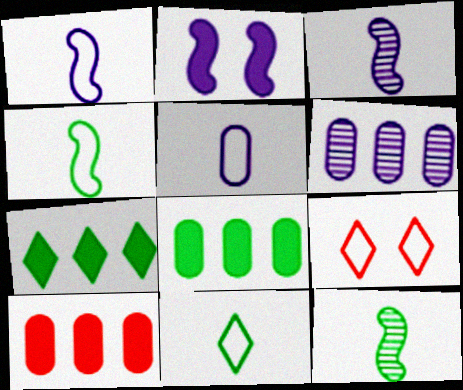[[3, 8, 9]]